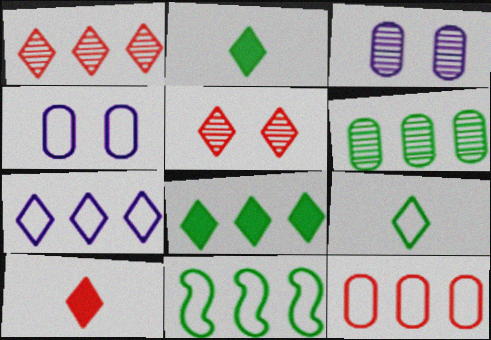[[1, 7, 8], 
[2, 5, 7], 
[3, 10, 11], 
[6, 8, 11], 
[7, 11, 12]]